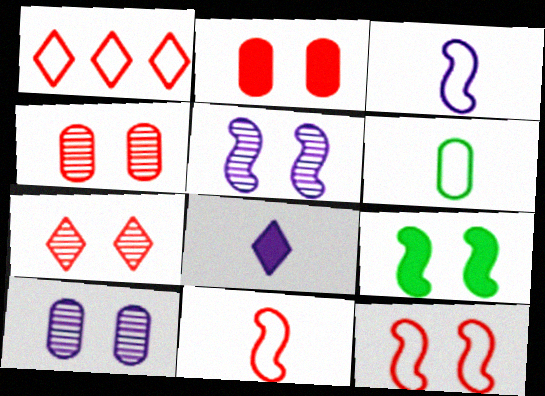[[2, 7, 12], 
[5, 9, 12]]